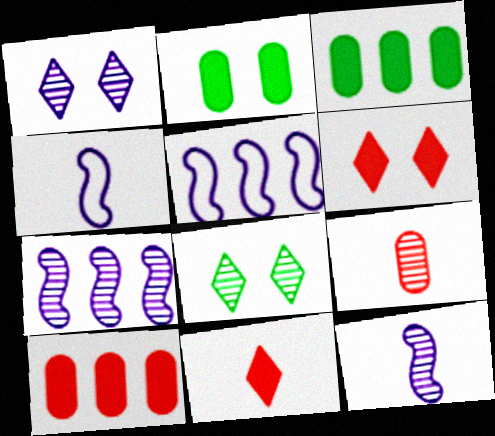[[4, 8, 10], 
[7, 8, 9]]